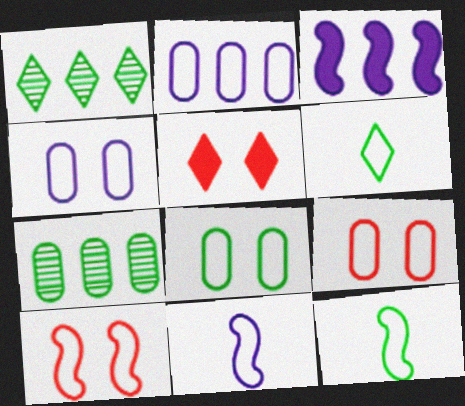[[2, 6, 10], 
[4, 8, 9], 
[5, 7, 11]]